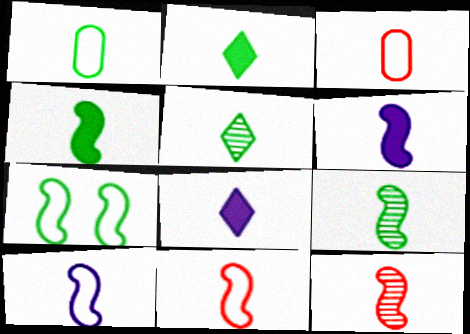[[1, 2, 9], 
[1, 4, 5], 
[1, 8, 12], 
[3, 5, 6], 
[3, 8, 9], 
[4, 10, 12], 
[6, 9, 11]]